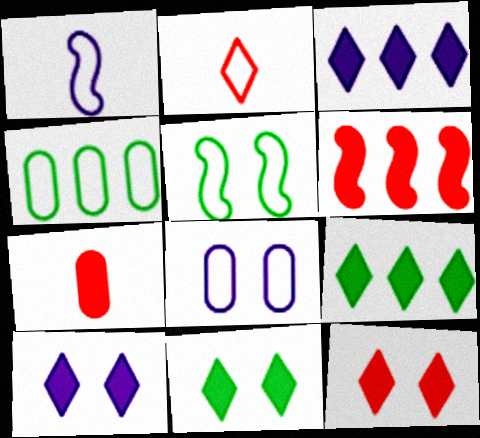[[6, 7, 12], 
[10, 11, 12]]